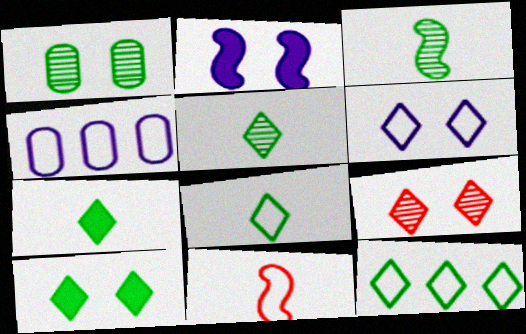[[5, 7, 8], 
[5, 10, 12], 
[6, 9, 10]]